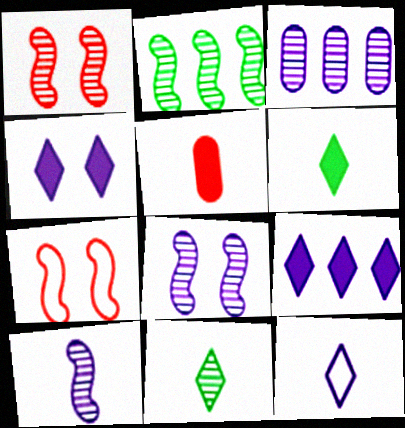[[1, 2, 10], 
[1, 3, 11], 
[3, 6, 7]]